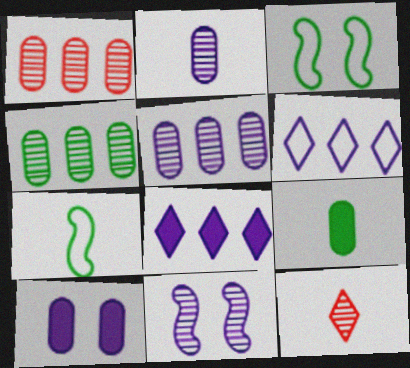[[1, 4, 5], 
[4, 11, 12]]